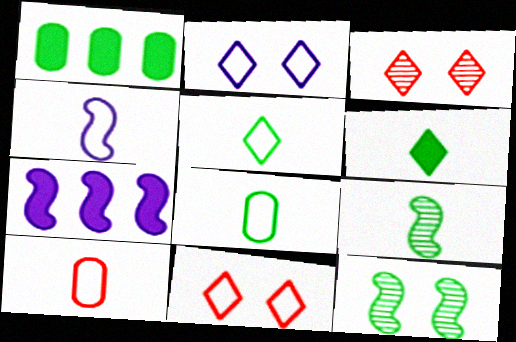[[1, 3, 4], 
[1, 5, 12], 
[3, 7, 8], 
[4, 5, 10], 
[6, 8, 9]]